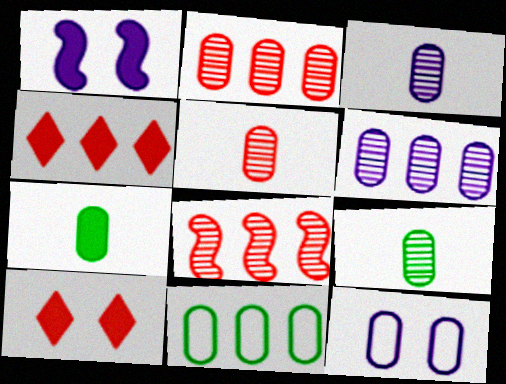[[1, 4, 7], 
[2, 7, 12], 
[3, 5, 9]]